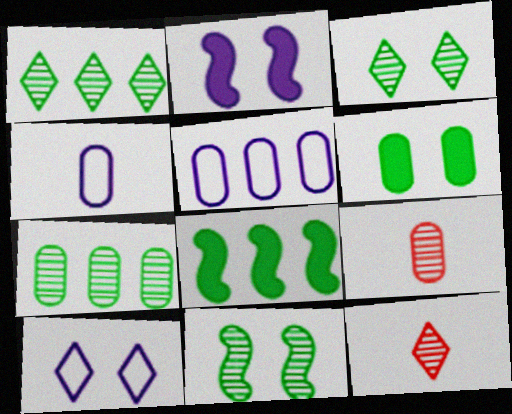[[5, 6, 9], 
[8, 9, 10]]